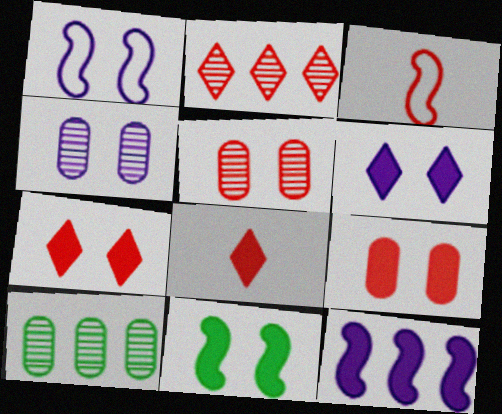[[1, 4, 6], 
[1, 8, 10], 
[2, 3, 9], 
[3, 6, 10], 
[6, 9, 11]]